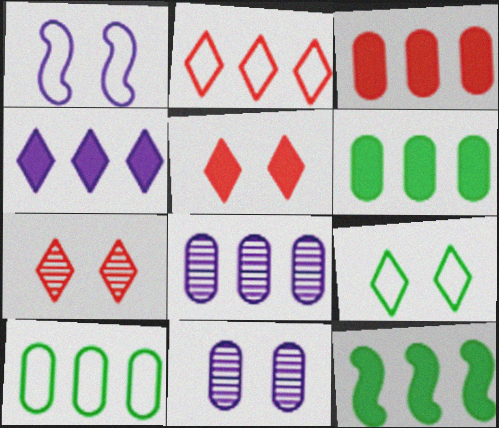[[2, 8, 12], 
[3, 4, 12], 
[3, 8, 10]]